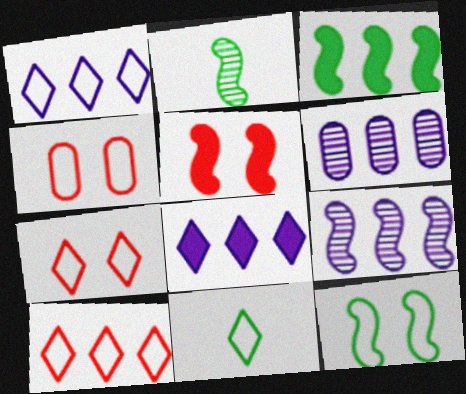[[1, 7, 11], 
[2, 3, 12], 
[2, 4, 8], 
[3, 6, 10], 
[5, 6, 11]]